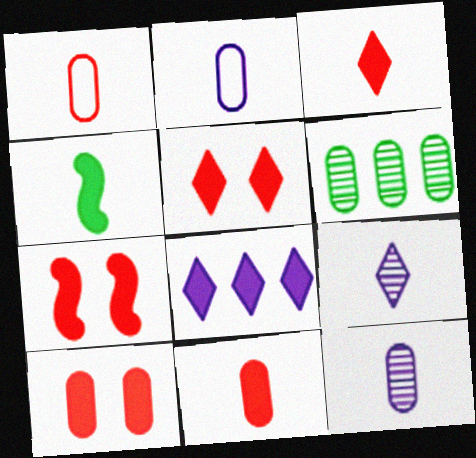[[1, 4, 9], 
[2, 6, 10], 
[4, 8, 10], 
[5, 7, 10]]